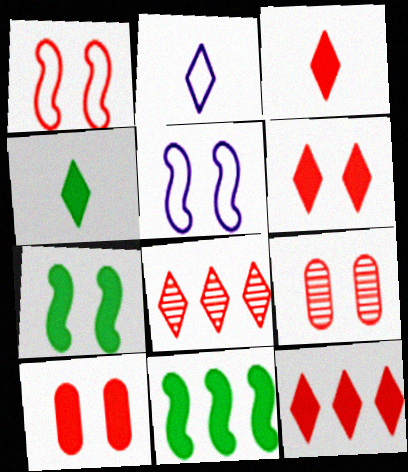[[1, 6, 9], 
[2, 9, 11], 
[3, 6, 12]]